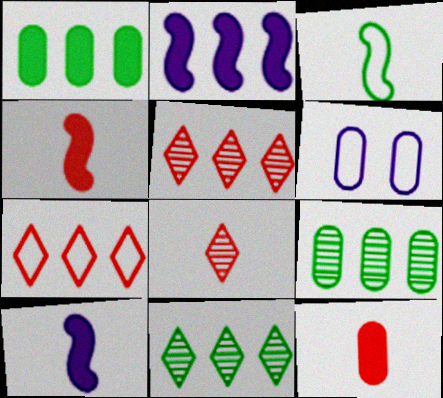[[2, 7, 9], 
[3, 6, 7], 
[4, 6, 11], 
[6, 9, 12]]